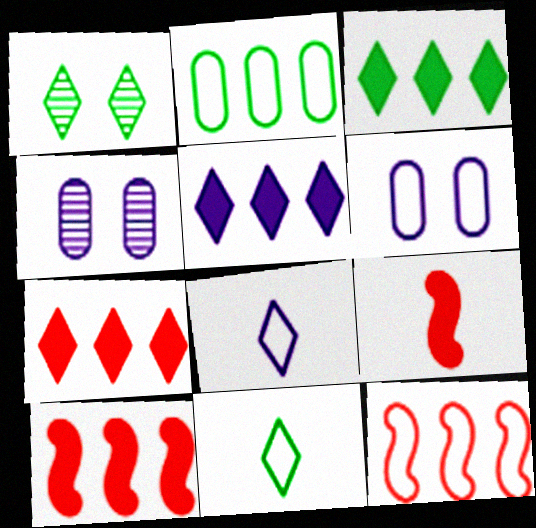[[1, 3, 11], 
[1, 7, 8], 
[3, 5, 7], 
[4, 10, 11], 
[6, 11, 12]]